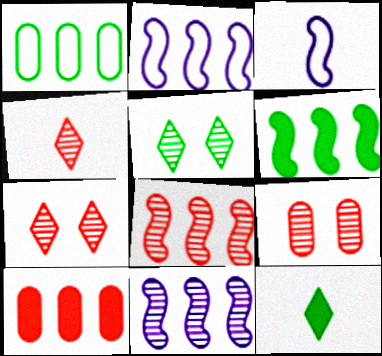[[2, 6, 8], 
[2, 9, 12], 
[3, 5, 10], 
[4, 8, 9]]